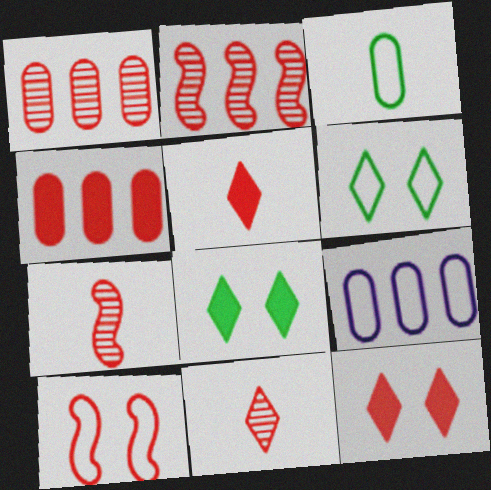[[1, 5, 10], 
[4, 10, 11], 
[7, 8, 9]]